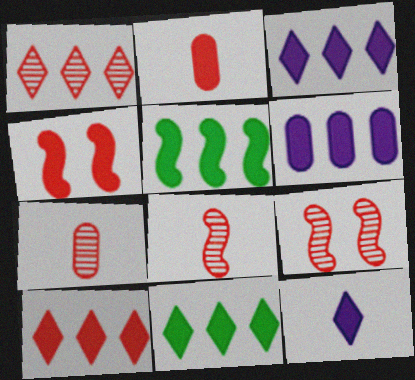[[1, 7, 9], 
[2, 4, 10], 
[3, 10, 11], 
[5, 6, 10]]